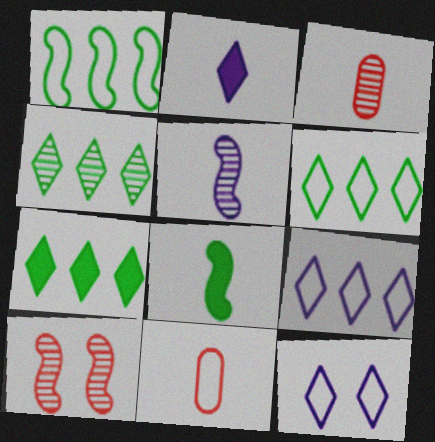[[1, 11, 12], 
[4, 6, 7]]